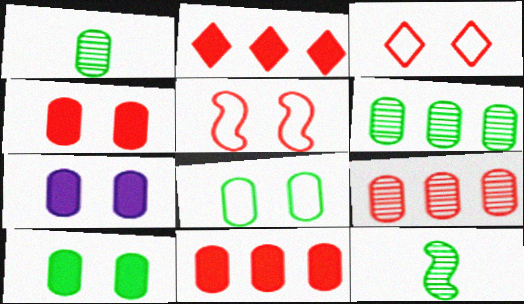[[4, 7, 10]]